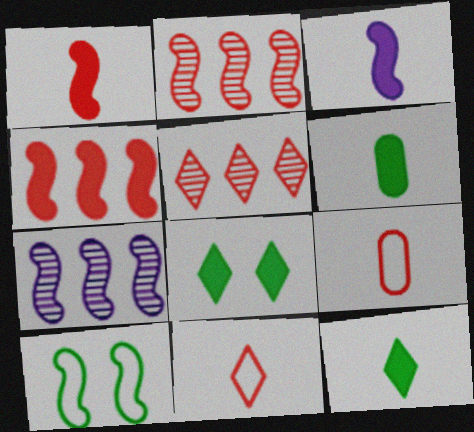[[1, 7, 10], 
[2, 3, 10], 
[7, 8, 9]]